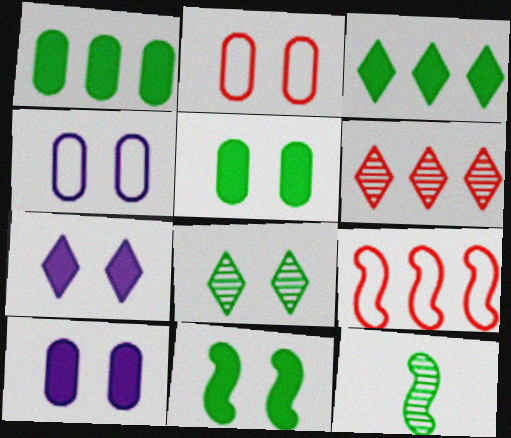[]